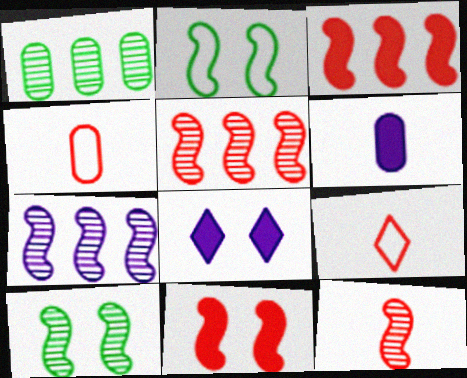[[7, 10, 12]]